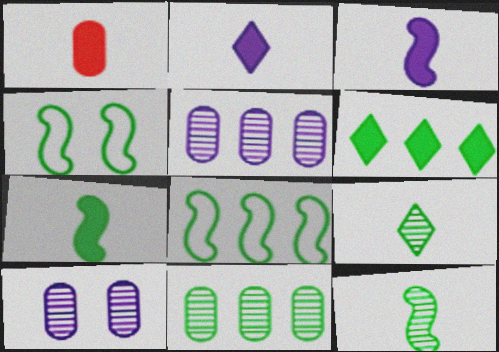[[1, 2, 7], 
[6, 8, 11]]